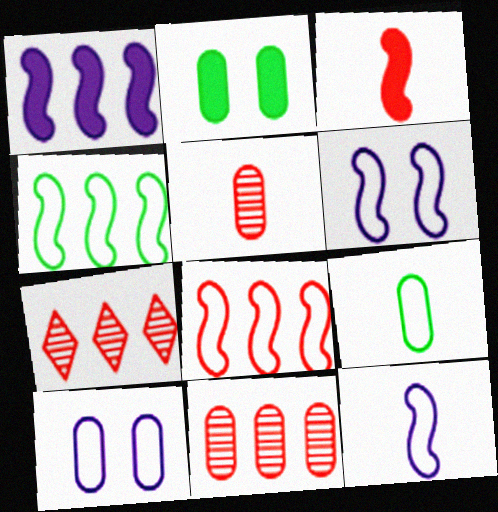[[2, 7, 12]]